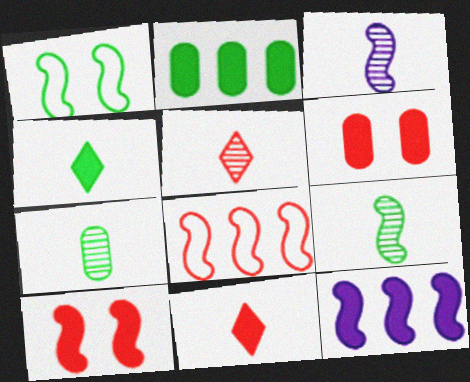[[3, 5, 7], 
[4, 6, 12], 
[5, 6, 8]]